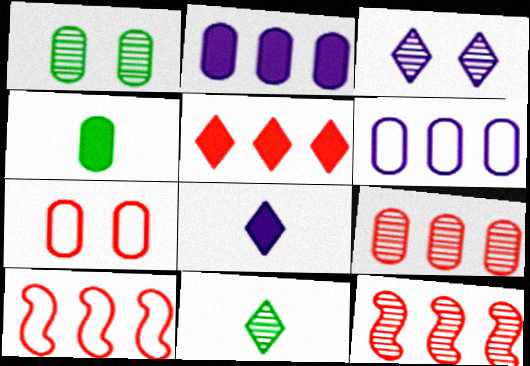[[1, 8, 10], 
[3, 4, 10], 
[5, 9, 10]]